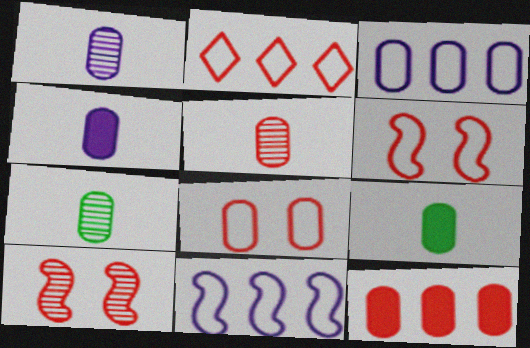[[1, 5, 7], 
[5, 8, 12]]